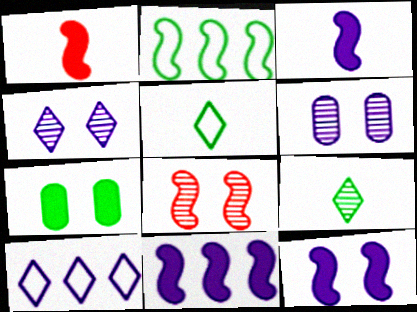[[2, 3, 8], 
[2, 7, 9], 
[3, 6, 10], 
[3, 11, 12]]